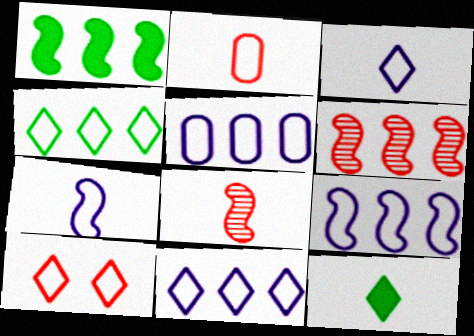[[1, 6, 9], 
[3, 4, 10], 
[5, 9, 11]]